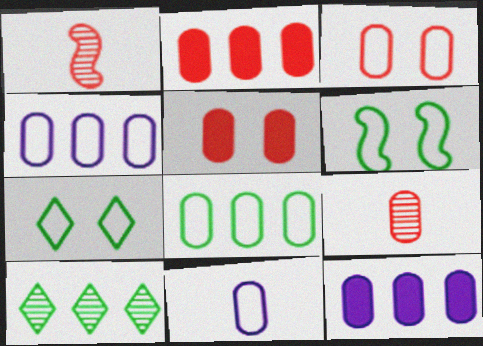[[1, 7, 12], 
[2, 3, 9], 
[3, 8, 11]]